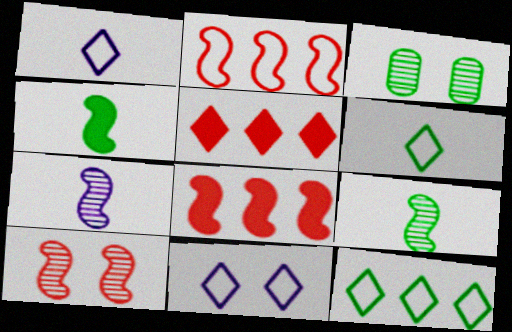[[1, 3, 8], 
[3, 4, 12]]